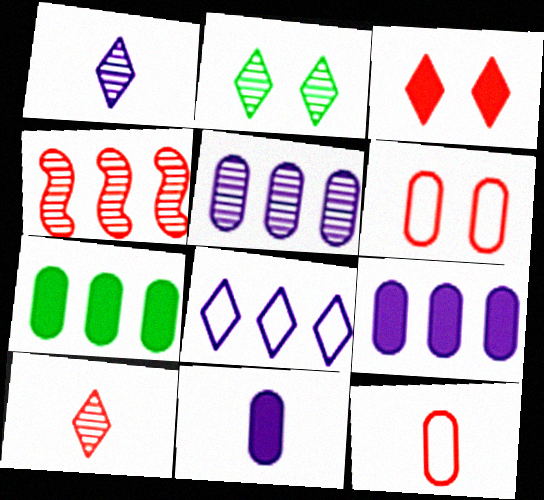[[3, 4, 12], 
[4, 7, 8]]